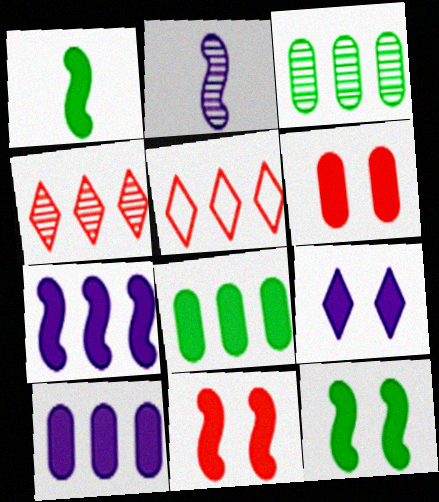[[1, 7, 11], 
[3, 5, 7], 
[6, 9, 12]]